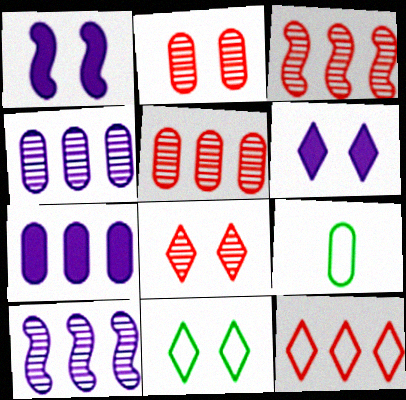[[1, 2, 11], 
[2, 7, 9], 
[3, 6, 9], 
[6, 8, 11]]